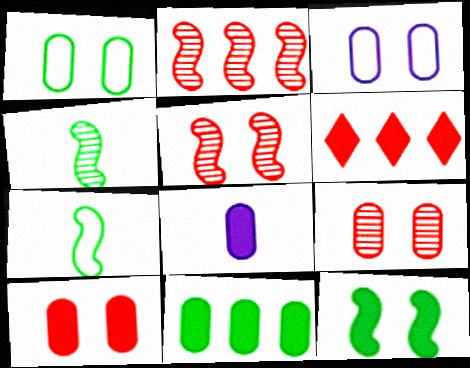[[3, 4, 6], 
[6, 8, 12], 
[8, 10, 11]]